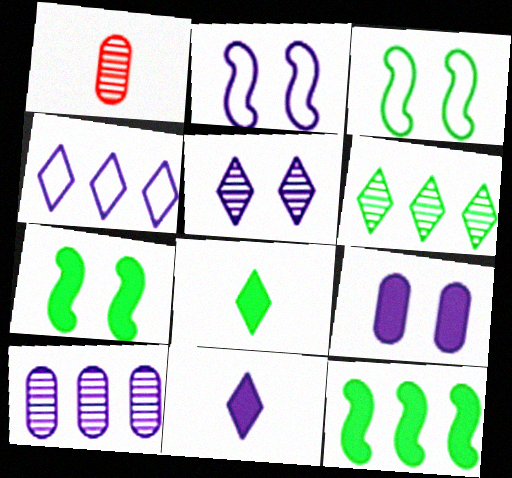[[1, 4, 7], 
[2, 5, 9], 
[2, 10, 11], 
[4, 5, 11]]